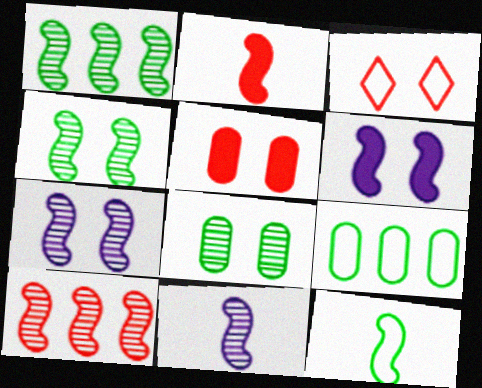[[2, 11, 12], 
[3, 6, 8], 
[4, 10, 11], 
[6, 10, 12]]